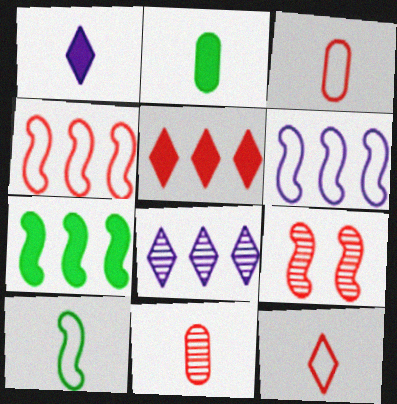[[1, 10, 11], 
[3, 5, 9]]